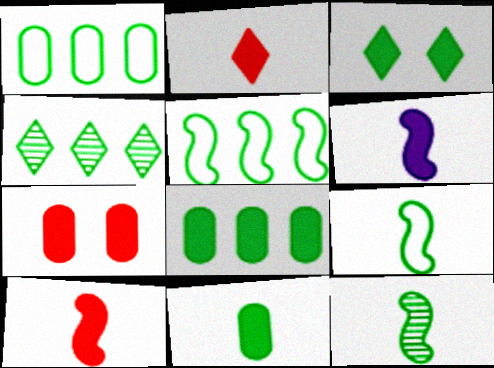[[1, 3, 12], 
[2, 6, 11], 
[4, 5, 8]]